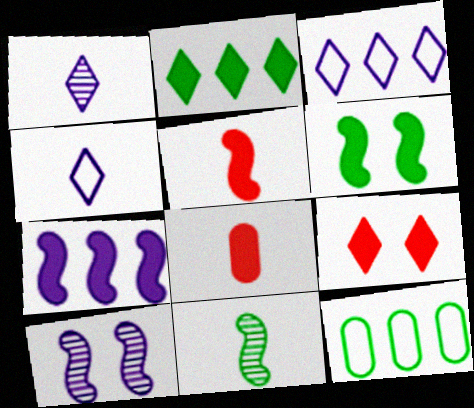[[4, 8, 11], 
[5, 6, 7]]